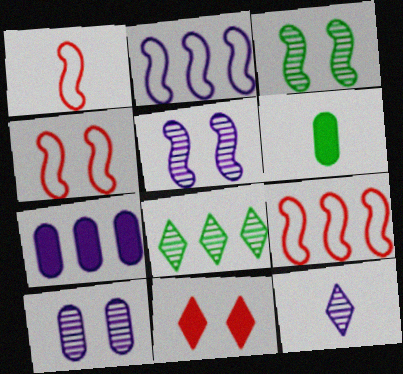[[1, 4, 9], 
[1, 6, 12], 
[7, 8, 9]]